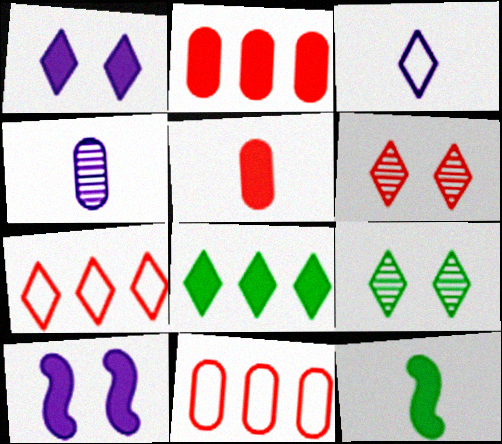[[1, 2, 12], 
[3, 6, 8], 
[5, 8, 10]]